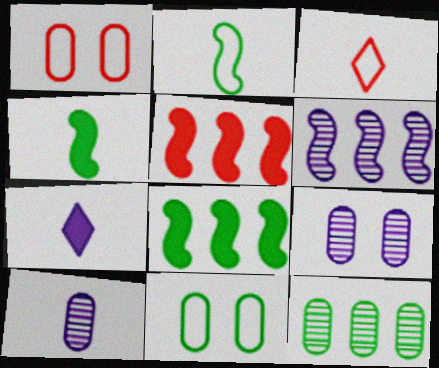[[3, 4, 10], 
[3, 8, 9]]